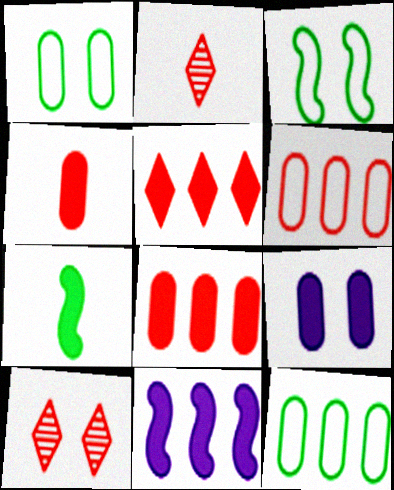[[1, 2, 11], 
[3, 9, 10], 
[5, 7, 9]]